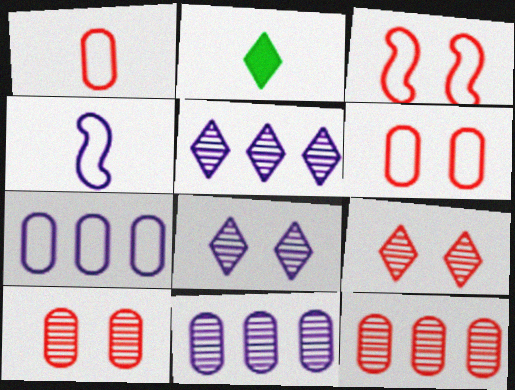[[2, 3, 11]]